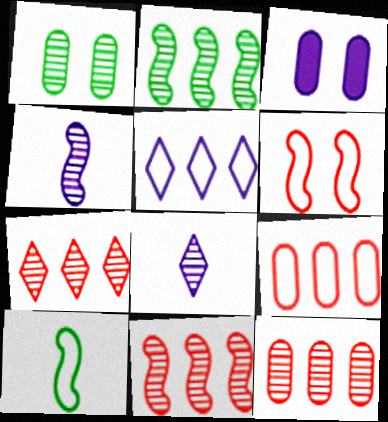[[1, 4, 7], 
[1, 8, 11], 
[3, 4, 5], 
[3, 7, 10], 
[7, 11, 12]]